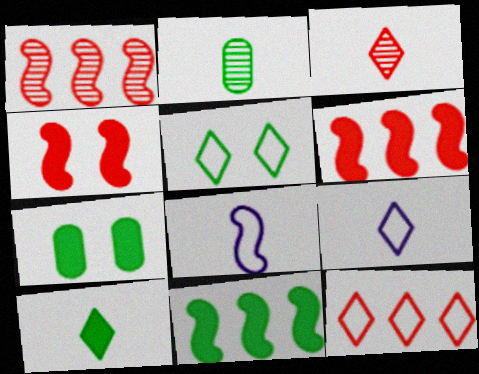[[1, 7, 9], 
[2, 5, 11], 
[3, 9, 10], 
[5, 9, 12], 
[7, 10, 11]]